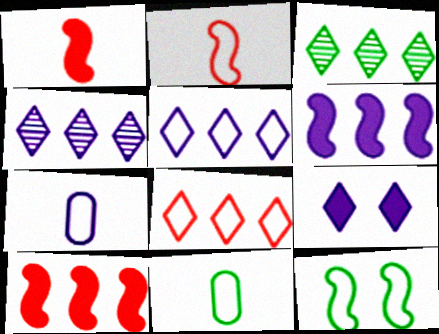[[7, 8, 12]]